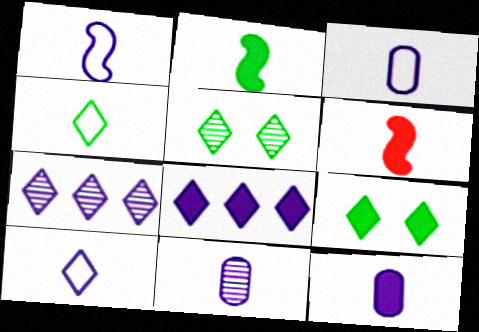[[1, 3, 10], 
[3, 11, 12], 
[4, 6, 11]]